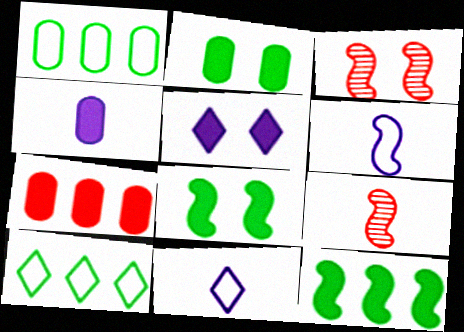[[1, 5, 9], 
[2, 4, 7], 
[3, 4, 10], 
[3, 6, 12]]